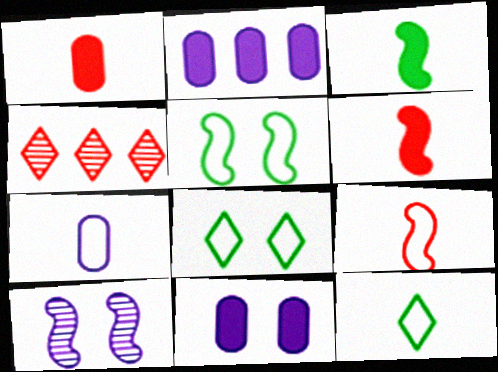[[7, 9, 12]]